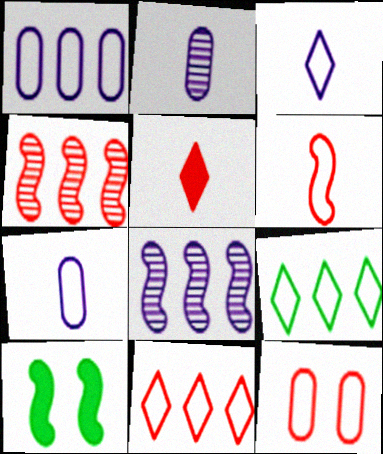[[2, 10, 11], 
[4, 5, 12], 
[6, 8, 10], 
[6, 11, 12]]